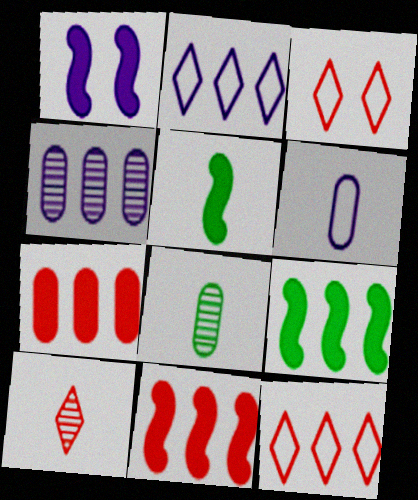[[1, 5, 11], 
[1, 8, 12], 
[3, 4, 5], 
[4, 9, 12], 
[5, 6, 10]]